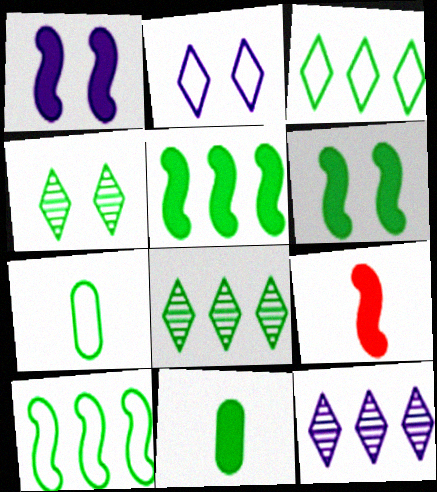[[1, 5, 9], 
[4, 5, 7], 
[4, 10, 11], 
[6, 7, 8]]